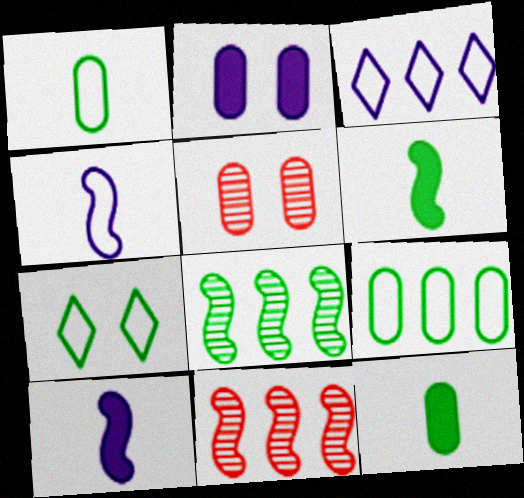[[3, 5, 6], 
[7, 8, 12]]